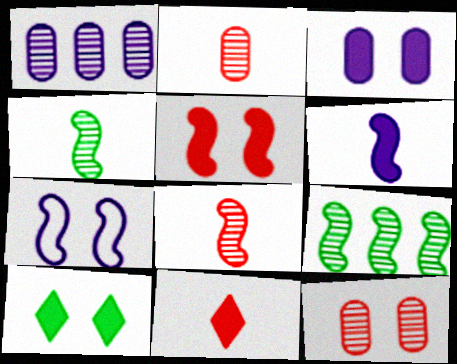[[3, 5, 10], 
[7, 10, 12]]